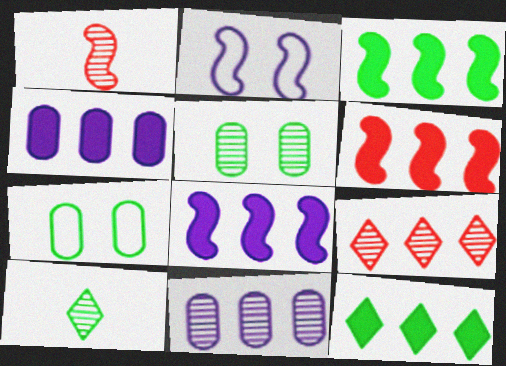[[1, 2, 3], 
[3, 6, 8], 
[3, 7, 10], 
[4, 6, 12]]